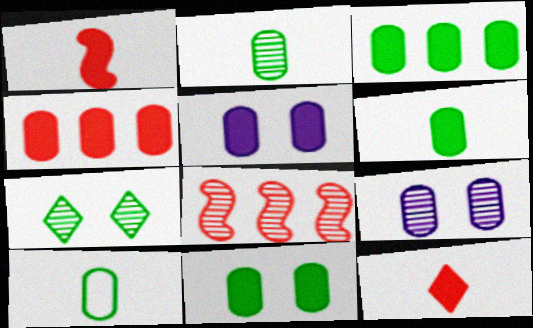[[2, 6, 10], 
[3, 6, 11], 
[4, 5, 6], 
[4, 9, 10]]